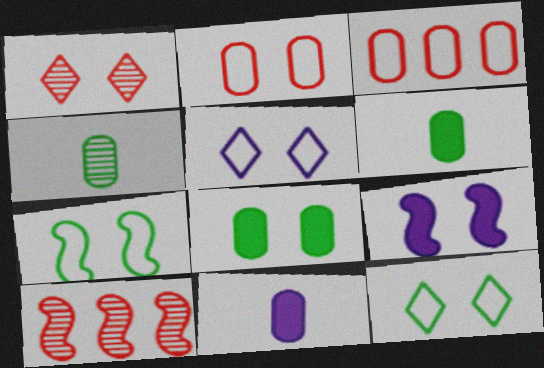[[2, 5, 7], 
[5, 6, 10], 
[10, 11, 12]]